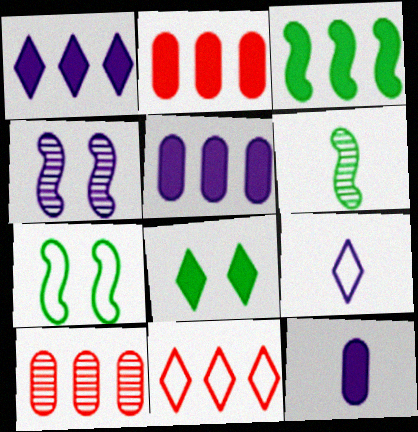[[1, 2, 3], 
[3, 6, 7], 
[4, 5, 9]]